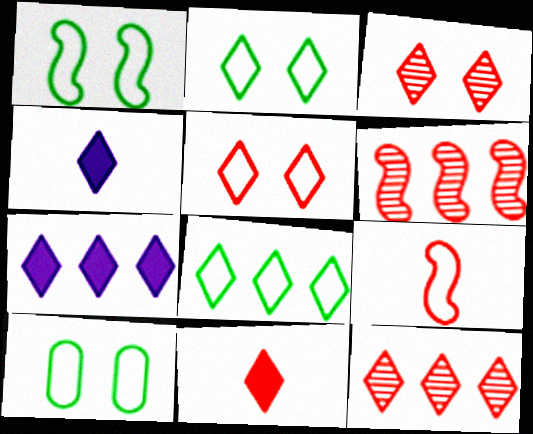[[1, 2, 10], 
[2, 4, 12], 
[3, 4, 8], 
[4, 6, 10], 
[5, 11, 12], 
[7, 8, 12]]